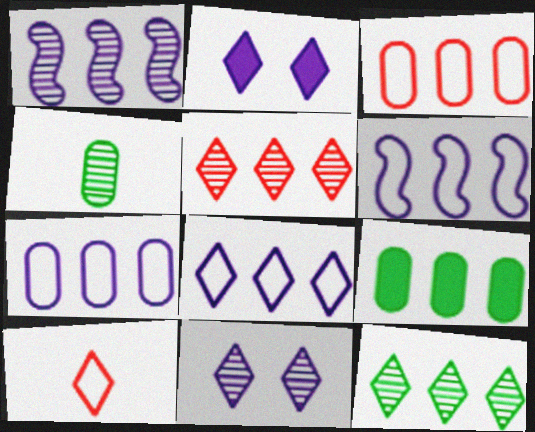[[2, 10, 12], 
[5, 6, 9], 
[6, 7, 8]]